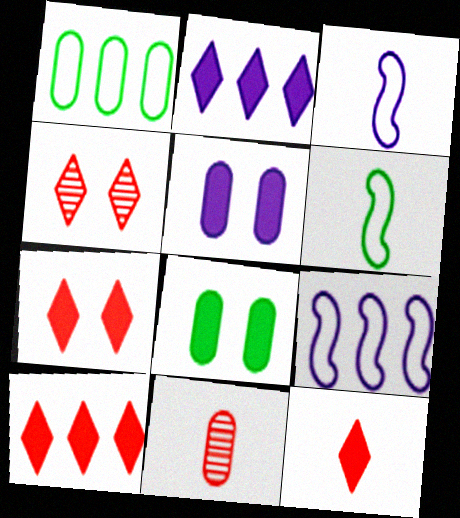[[1, 5, 11], 
[7, 10, 12]]